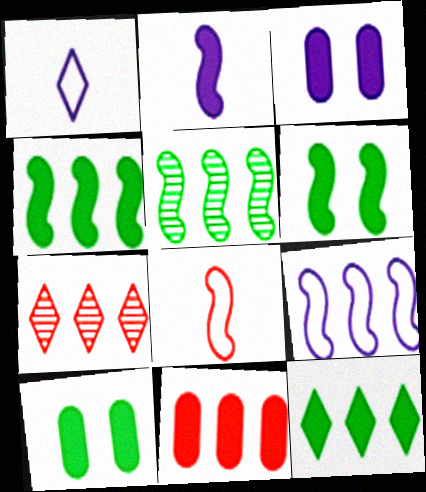[]